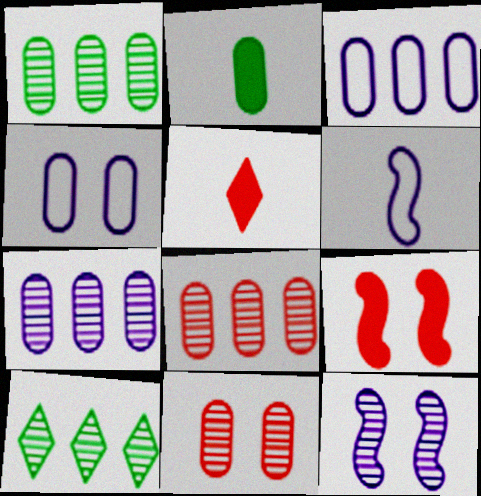[[1, 7, 8], 
[2, 3, 11], 
[2, 4, 8]]